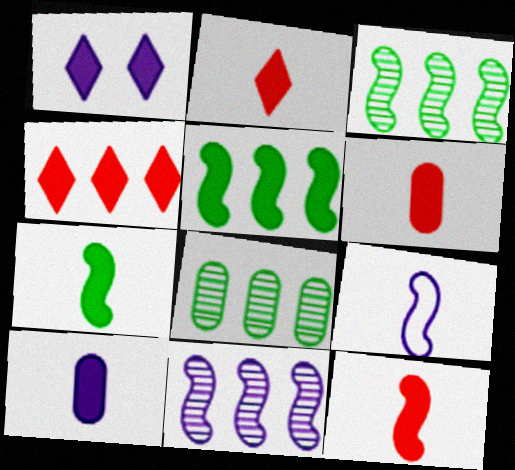[[1, 5, 6], 
[2, 6, 12], 
[2, 7, 10]]